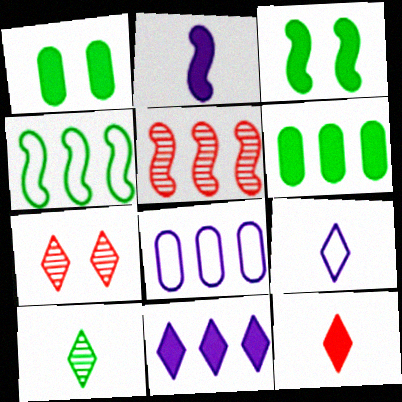[[1, 4, 10], 
[1, 5, 9], 
[9, 10, 12]]